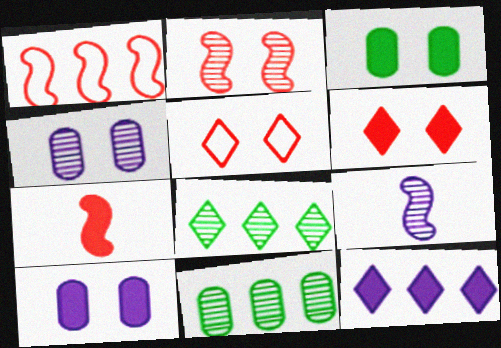[[1, 2, 7], 
[1, 11, 12], 
[3, 7, 12]]